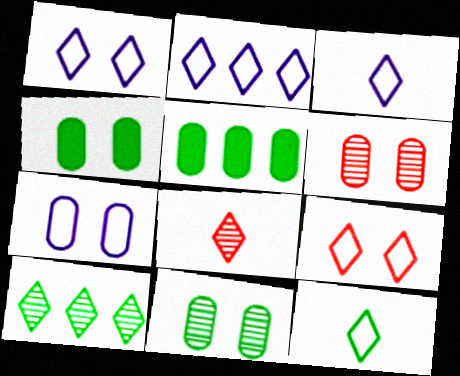[[1, 2, 3], 
[2, 9, 12], 
[4, 6, 7]]